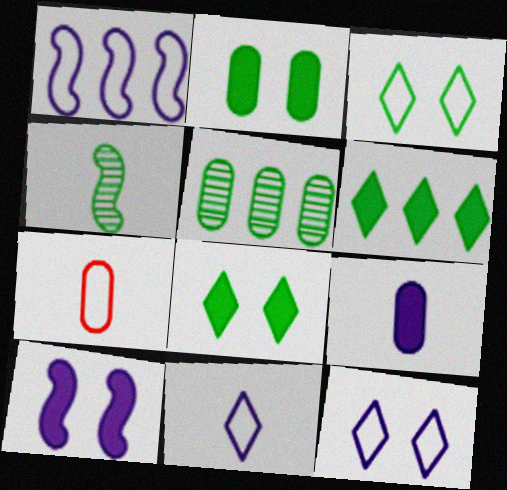[[1, 3, 7]]